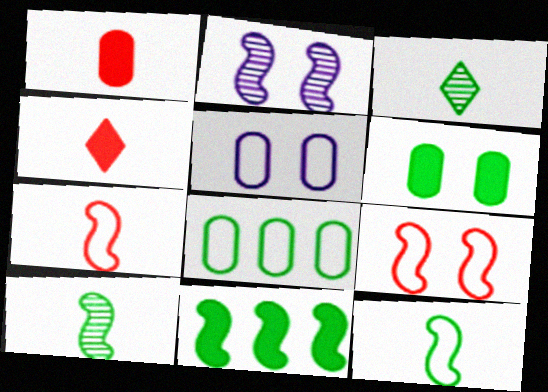[[2, 4, 8], 
[2, 7, 11]]